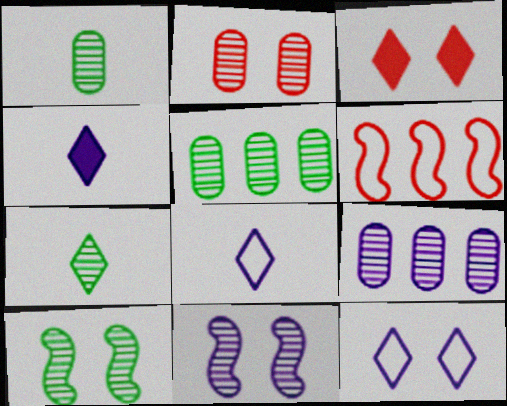[[1, 2, 9], 
[5, 7, 10]]